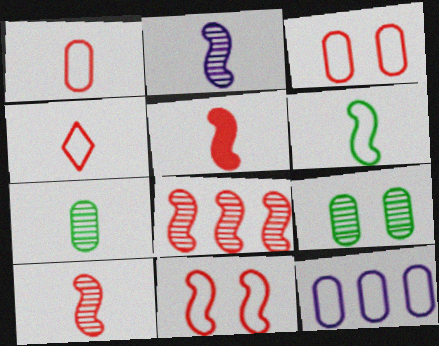[[2, 5, 6], 
[5, 8, 11]]